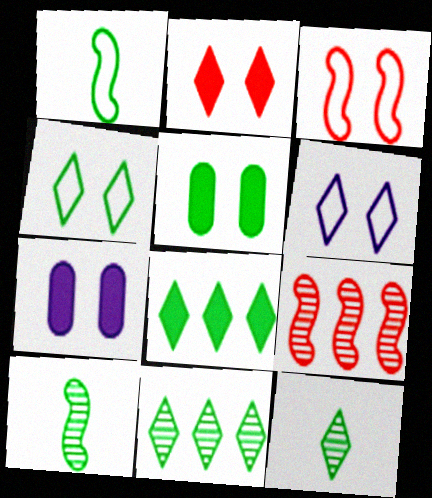[[1, 5, 11], 
[4, 8, 12]]